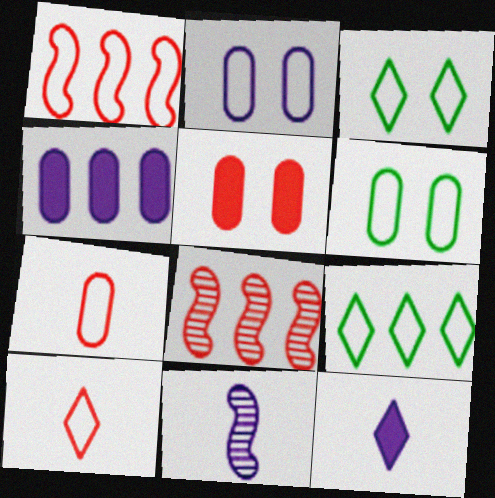[[4, 8, 9], 
[5, 8, 10], 
[5, 9, 11], 
[6, 8, 12]]